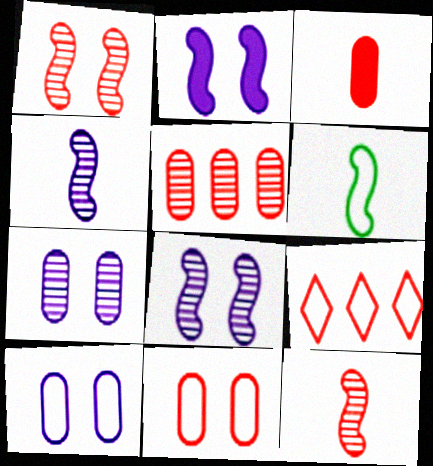[[1, 3, 9], 
[3, 5, 11], 
[6, 9, 10]]